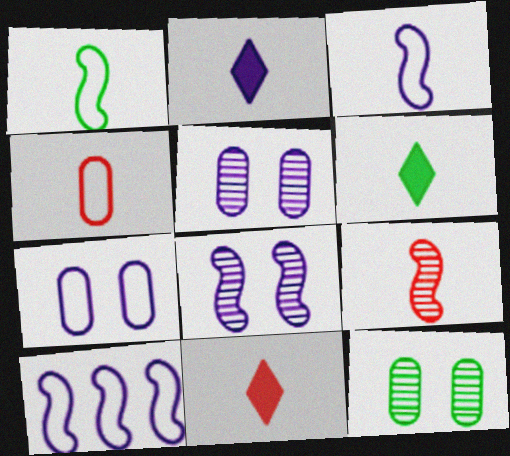[[2, 5, 10], 
[2, 6, 11], 
[4, 9, 11], 
[10, 11, 12]]